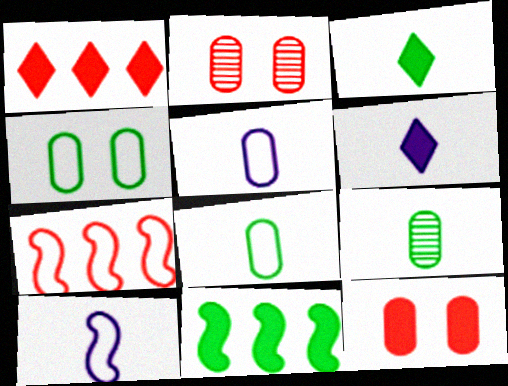[[6, 11, 12]]